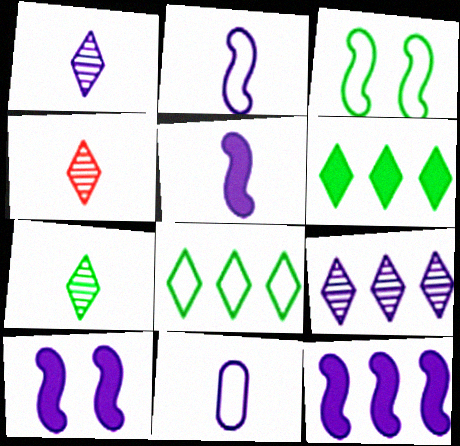[[1, 4, 7], 
[1, 5, 11], 
[5, 10, 12], 
[9, 10, 11]]